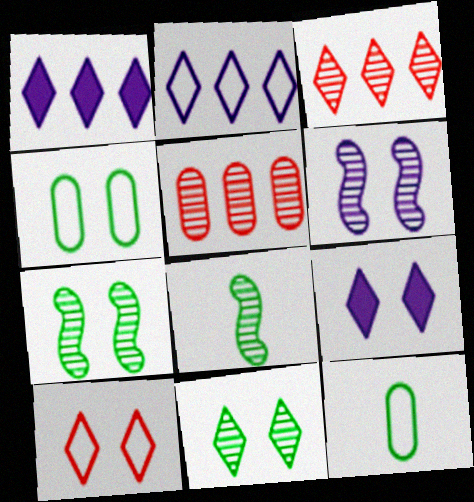[[9, 10, 11]]